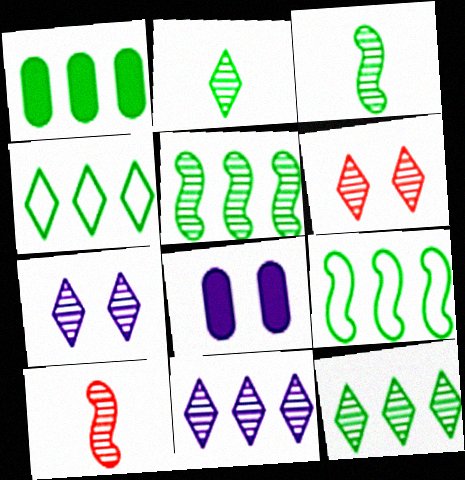[[1, 4, 5], 
[1, 9, 12], 
[2, 6, 11], 
[4, 8, 10]]